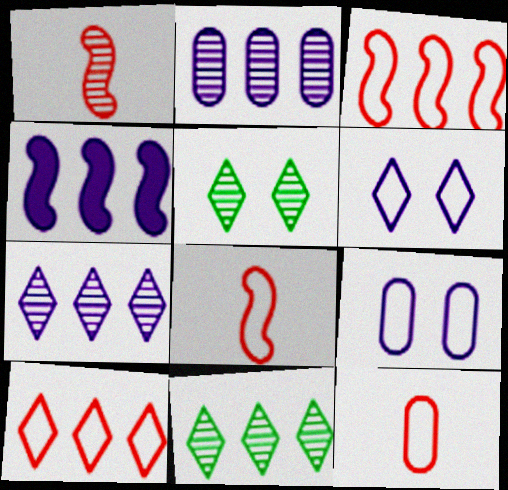[[1, 2, 5], 
[4, 5, 12]]